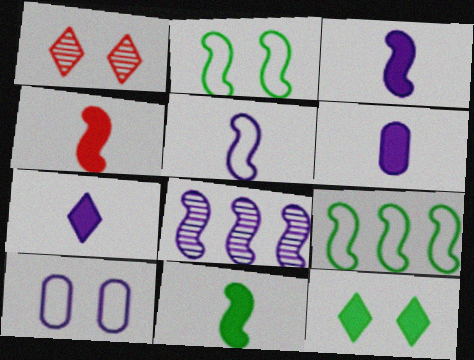[[1, 6, 9], 
[2, 4, 8], 
[3, 4, 11], 
[3, 6, 7], 
[7, 8, 10]]